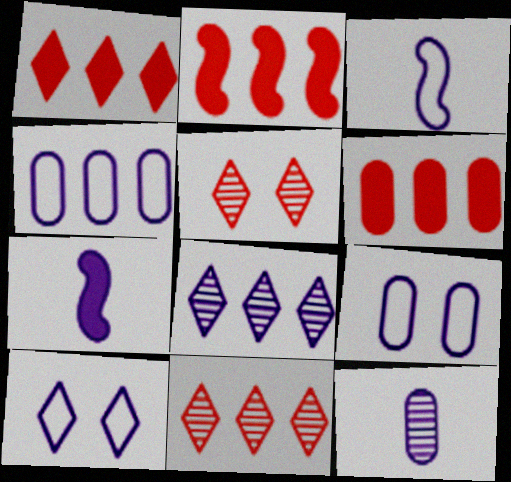[[1, 2, 6], 
[3, 4, 10], 
[7, 8, 9]]